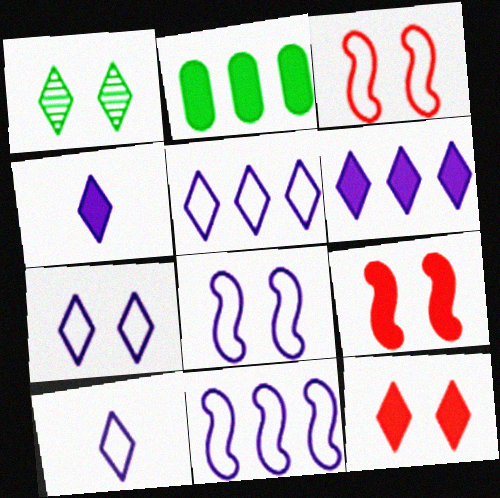[[1, 7, 12], 
[2, 4, 9], 
[5, 7, 10]]